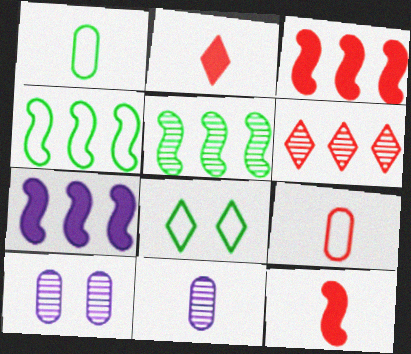[[1, 4, 8], 
[2, 4, 10], 
[3, 8, 11]]